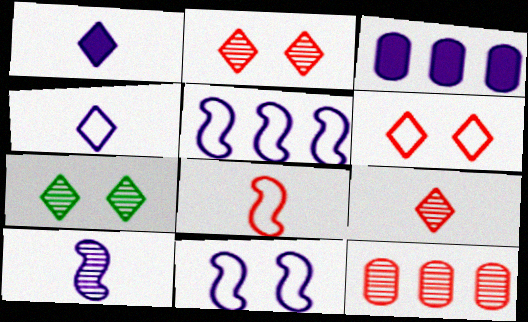[[3, 7, 8], 
[7, 10, 12]]